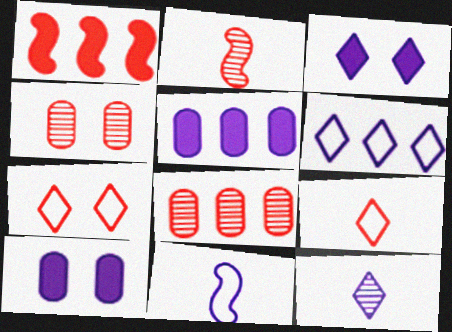[[1, 4, 9], 
[3, 6, 12]]